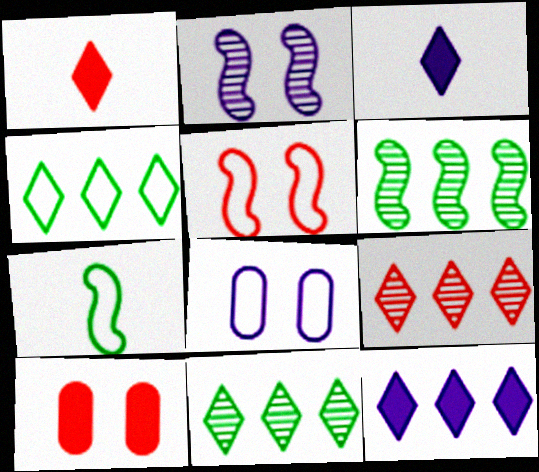[[1, 6, 8], 
[4, 9, 12]]